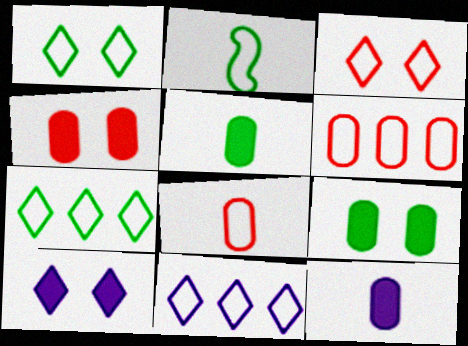[]